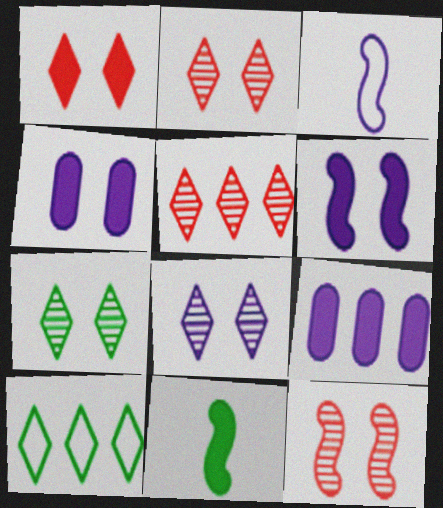[[1, 9, 11], 
[2, 7, 8], 
[3, 8, 9]]